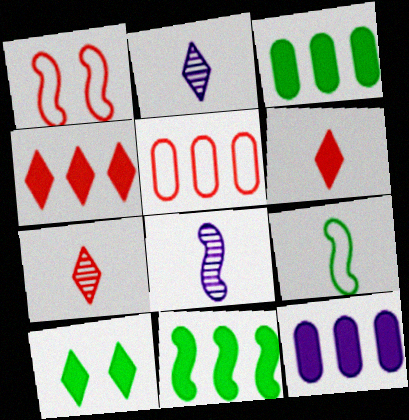[[1, 2, 3], 
[1, 8, 11], 
[4, 11, 12], 
[5, 8, 10]]